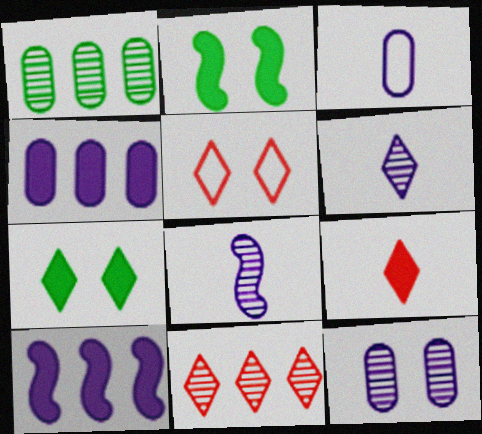[[2, 3, 11], 
[2, 4, 9], 
[2, 5, 12], 
[3, 4, 12], 
[5, 9, 11]]